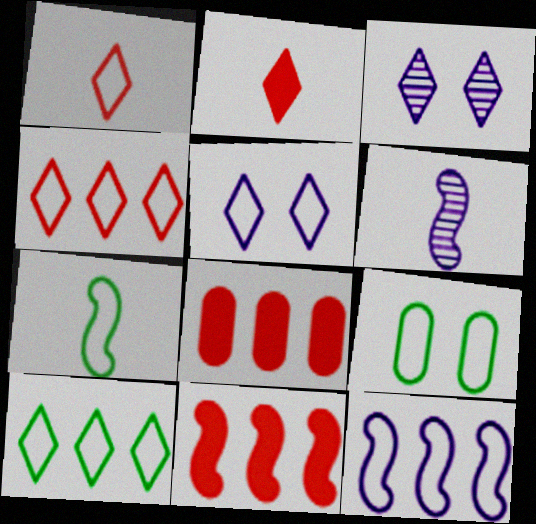[[1, 5, 10], 
[1, 9, 12], 
[2, 3, 10], 
[3, 7, 8], 
[7, 9, 10]]